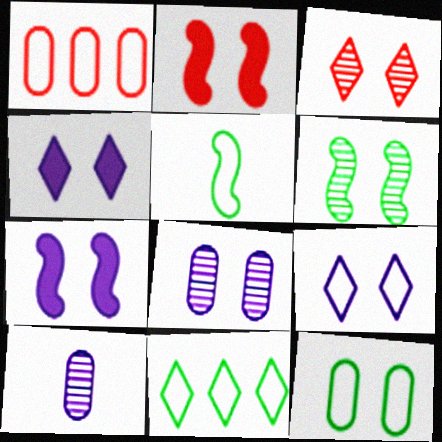[[1, 5, 9], 
[2, 10, 11], 
[3, 6, 8], 
[3, 7, 12], 
[5, 11, 12], 
[7, 8, 9]]